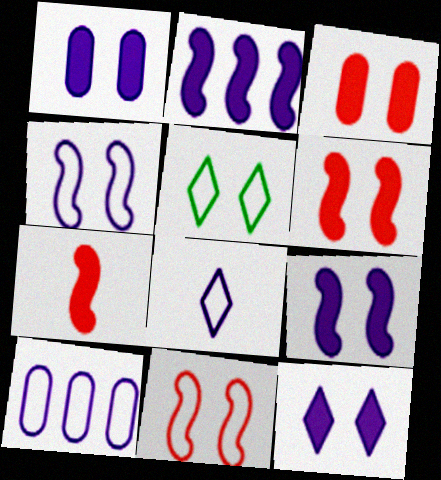[[1, 9, 12], 
[4, 8, 10]]